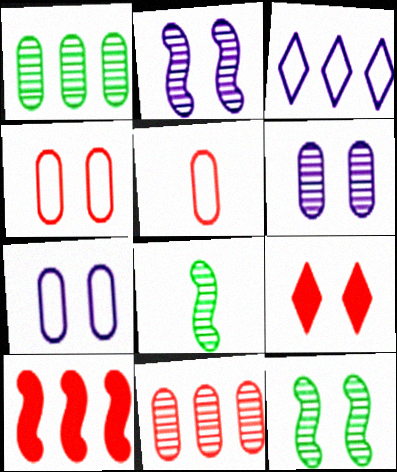[[1, 3, 10], 
[7, 9, 12]]